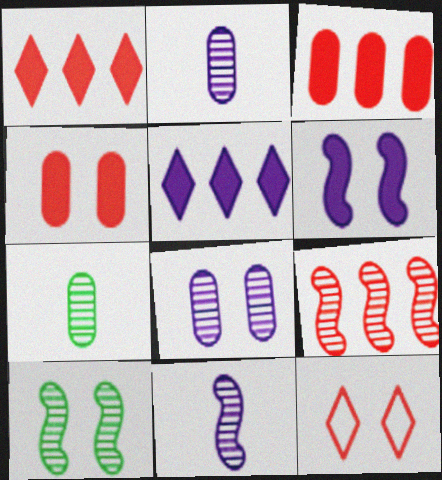[[9, 10, 11]]